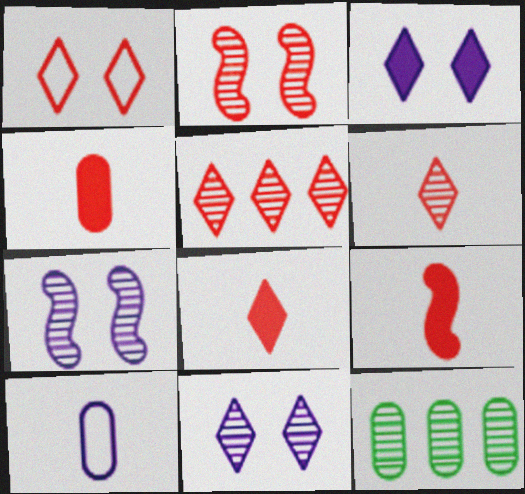[[1, 5, 8], 
[4, 8, 9], 
[6, 7, 12]]